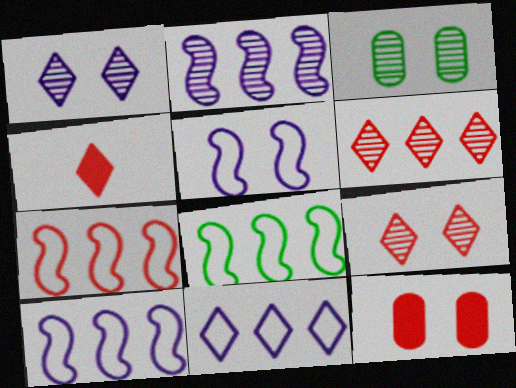[[3, 4, 10], 
[7, 8, 10]]